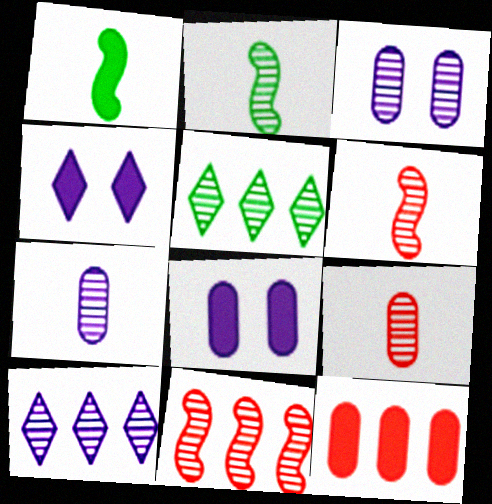[[1, 4, 12], 
[3, 5, 6]]